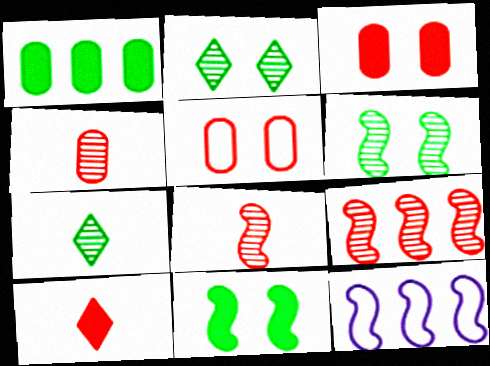[[3, 7, 12], 
[5, 9, 10], 
[8, 11, 12]]